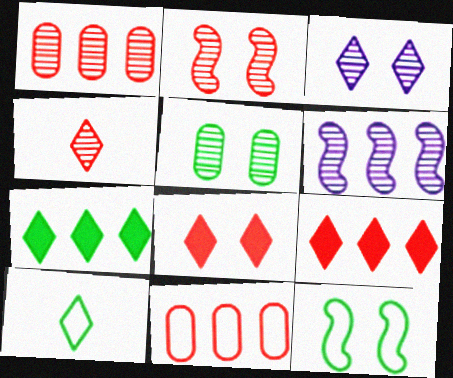[[1, 2, 4], 
[2, 3, 5], 
[3, 9, 10], 
[4, 5, 6], 
[6, 7, 11]]